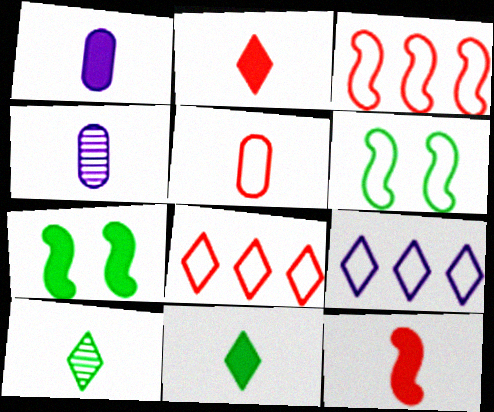[[1, 11, 12], 
[4, 7, 8], 
[5, 6, 9]]